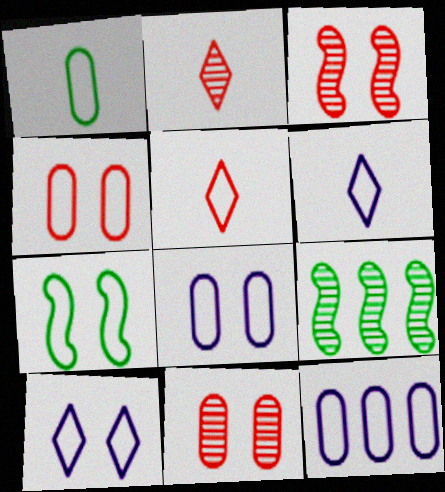[[1, 4, 12], 
[4, 7, 10], 
[5, 7, 12]]